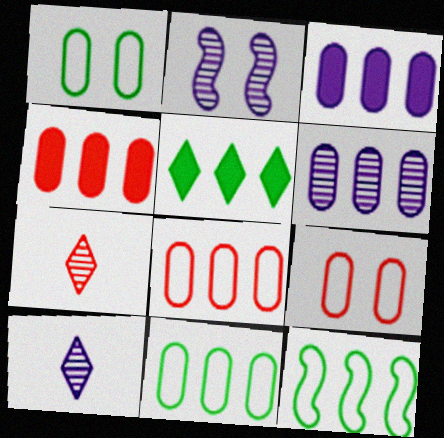[[2, 6, 10], 
[4, 6, 11]]